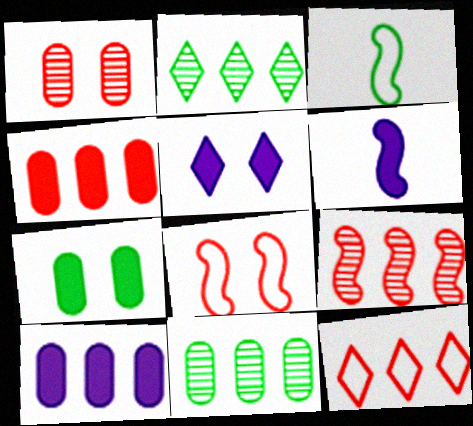[[2, 3, 7], 
[4, 9, 12], 
[5, 6, 10]]